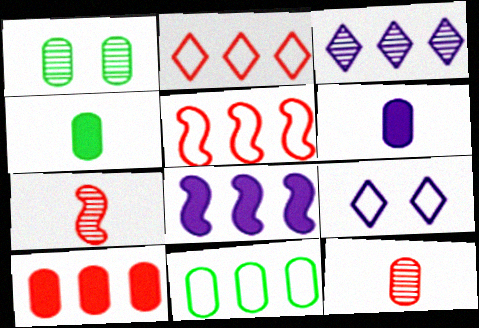[[1, 3, 7], 
[1, 4, 11]]